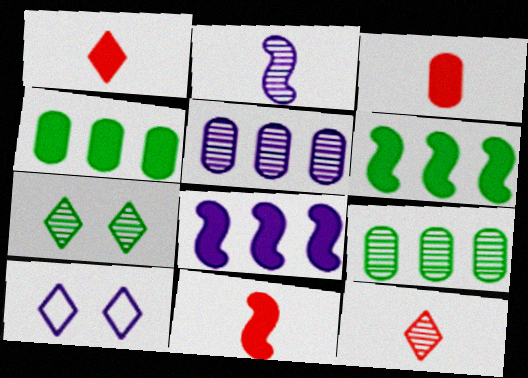[[1, 3, 11], 
[9, 10, 11]]